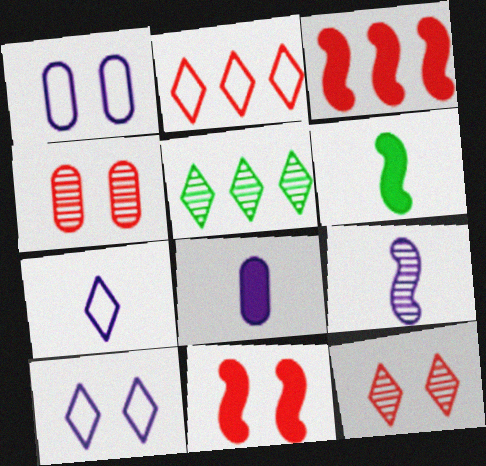[[4, 5, 9], 
[7, 8, 9]]